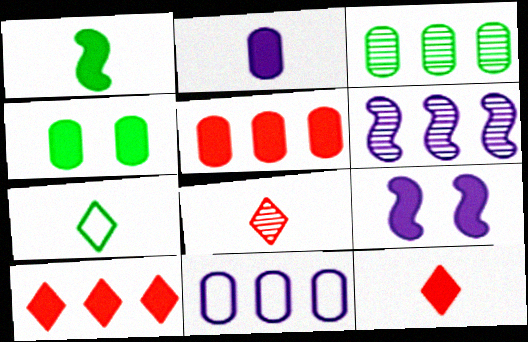[[1, 2, 12], 
[2, 4, 5], 
[3, 5, 11]]